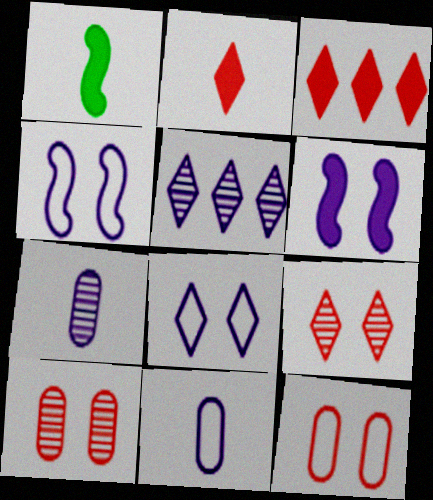[[1, 5, 12], 
[5, 6, 11]]